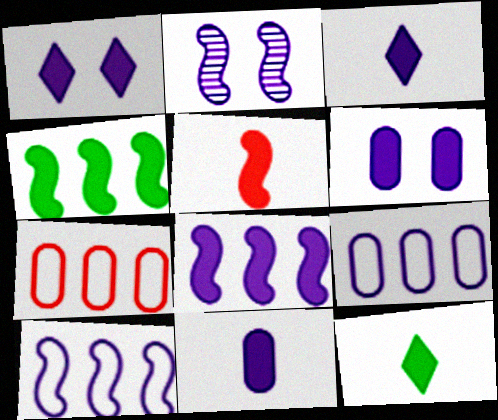[[1, 8, 11], 
[2, 3, 9], 
[2, 7, 12], 
[3, 6, 8], 
[5, 11, 12]]